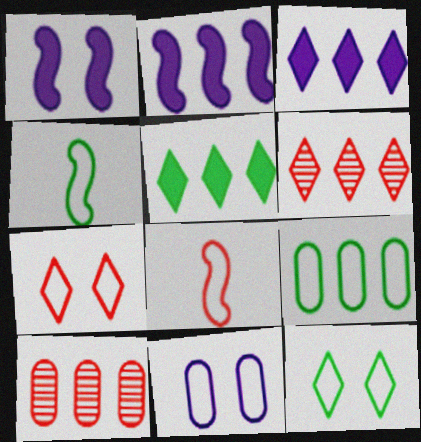[[2, 6, 9], 
[4, 9, 12]]